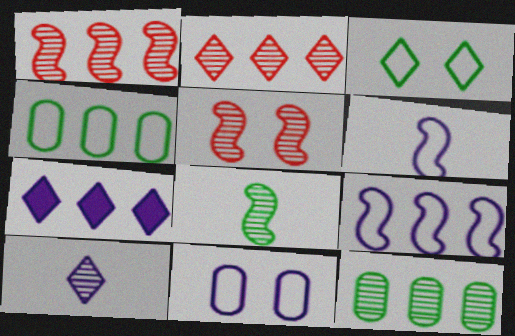[[1, 4, 7], 
[5, 10, 12]]